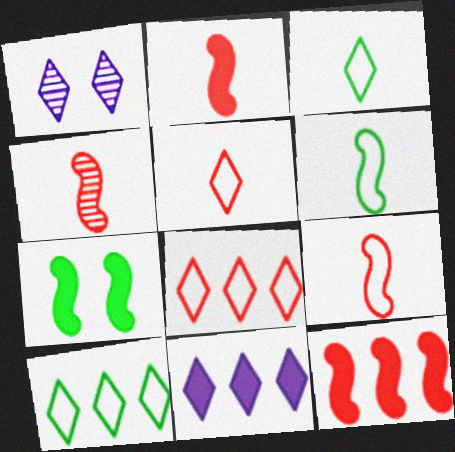[[2, 4, 9]]